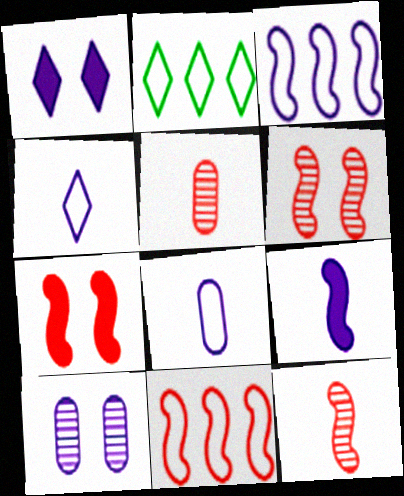[[7, 11, 12]]